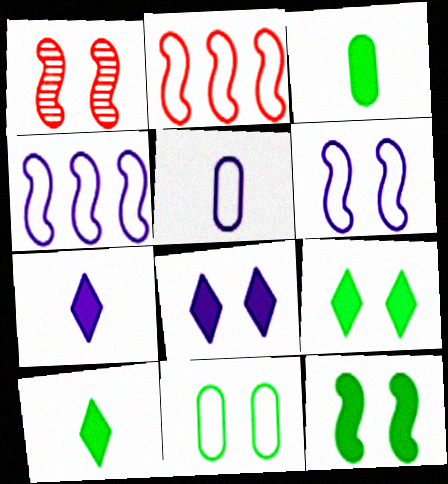[[1, 6, 12], 
[1, 8, 11]]